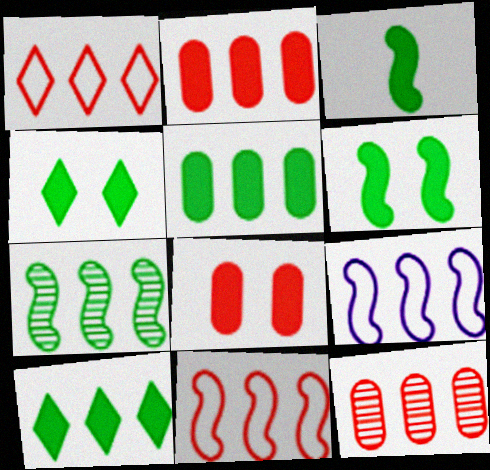[[3, 4, 5], 
[9, 10, 12]]